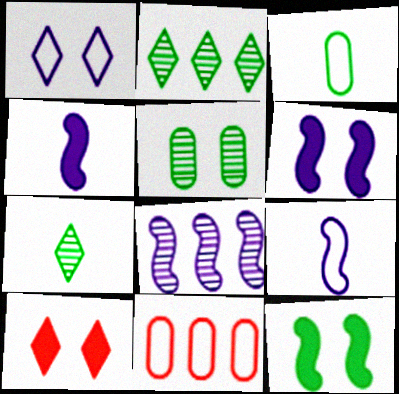[[2, 3, 12], 
[3, 8, 10], 
[6, 7, 11], 
[6, 8, 9]]